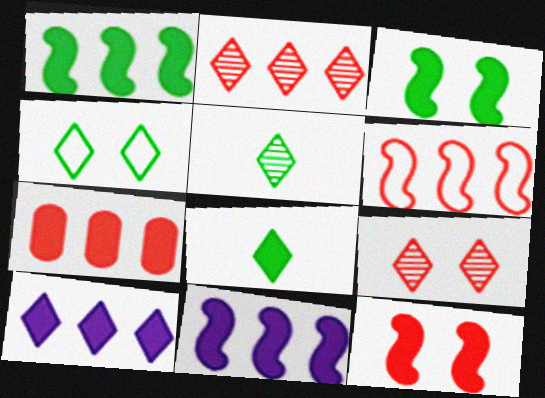[[1, 7, 10], 
[2, 6, 7]]